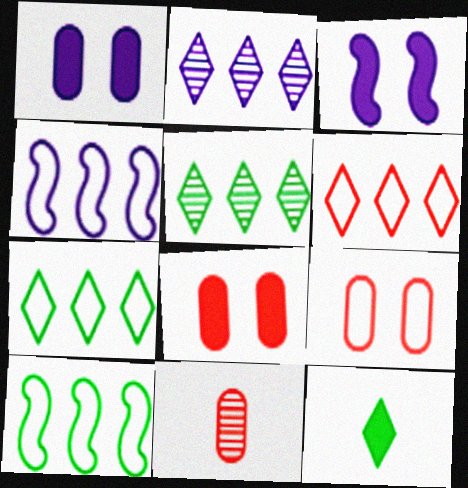[[3, 7, 11]]